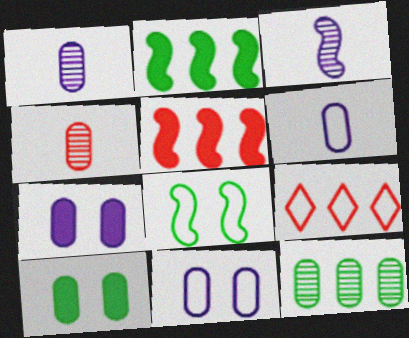[[3, 5, 8], 
[3, 9, 10], 
[6, 8, 9]]